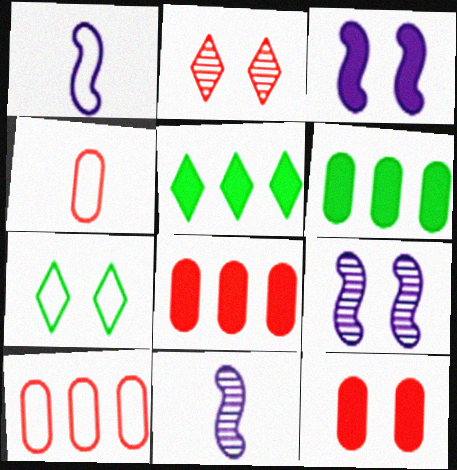[[1, 2, 6], 
[1, 7, 10], 
[4, 5, 9], 
[7, 8, 11], 
[7, 9, 12]]